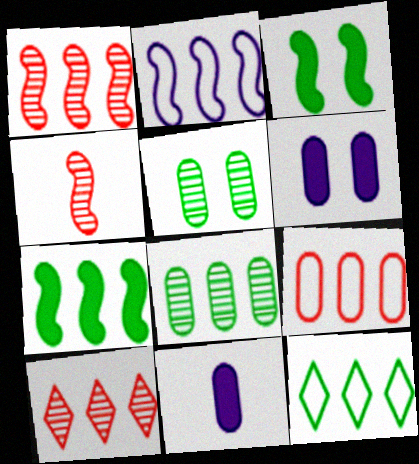[[1, 2, 7], 
[2, 3, 4], 
[2, 9, 12], 
[4, 6, 12], 
[5, 9, 11], 
[7, 8, 12]]